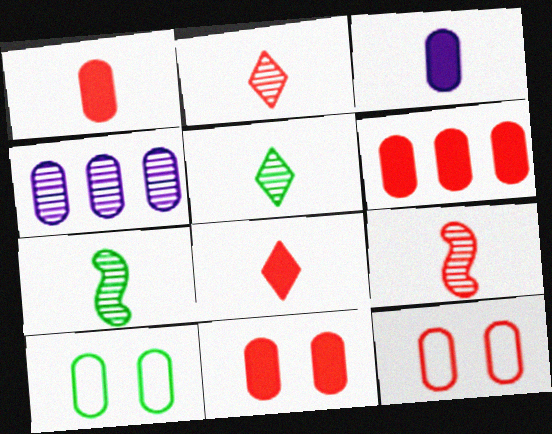[[1, 4, 10], 
[1, 6, 11]]